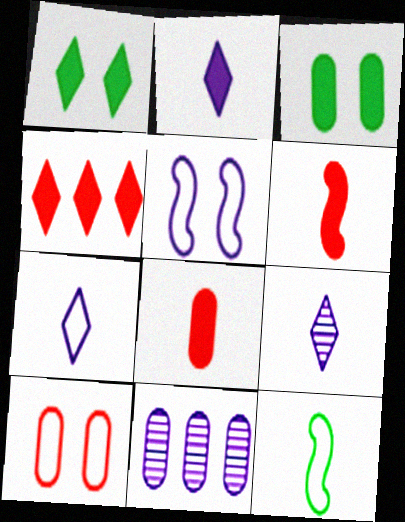[[1, 2, 4], 
[2, 5, 11], 
[2, 7, 9], 
[8, 9, 12]]